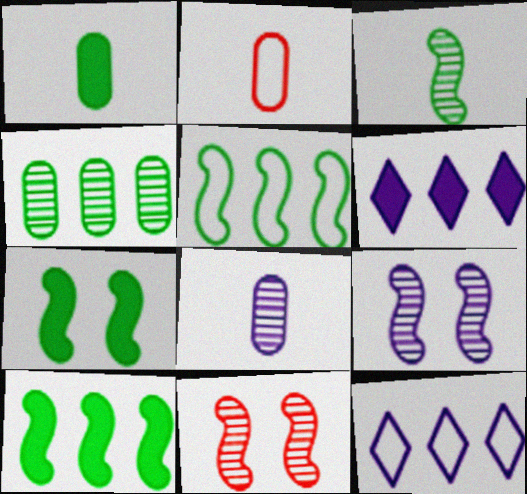[[1, 2, 8], 
[1, 11, 12], 
[3, 5, 7]]